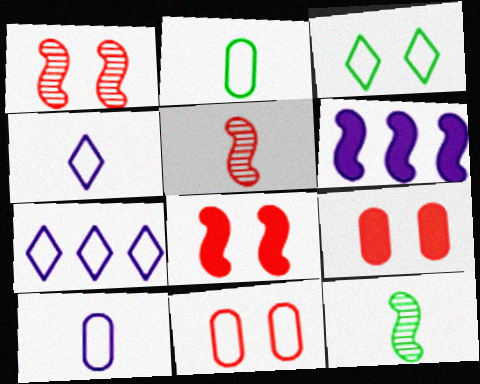[[7, 9, 12]]